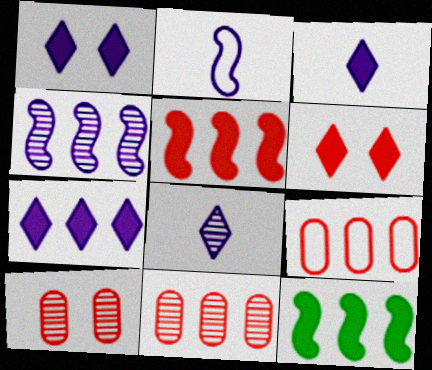[[1, 3, 7]]